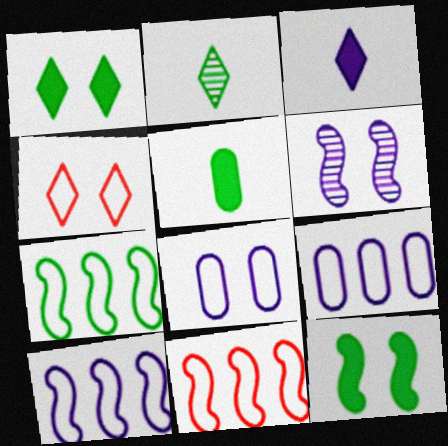[[3, 6, 9], 
[7, 10, 11]]